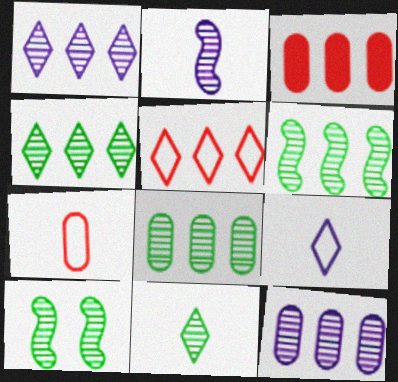[[3, 9, 10], 
[4, 6, 8], 
[8, 10, 11]]